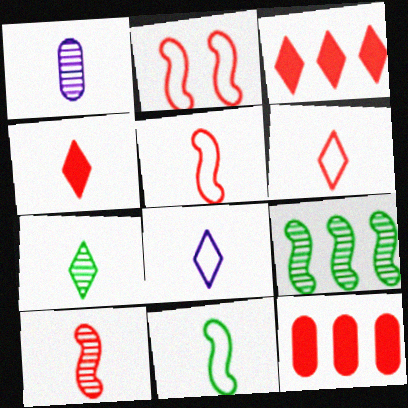[[1, 4, 11], 
[1, 7, 10], 
[4, 7, 8]]